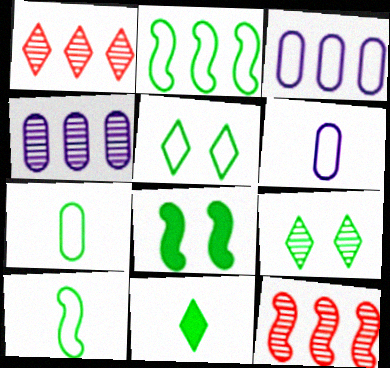[[1, 6, 8], 
[2, 5, 7]]